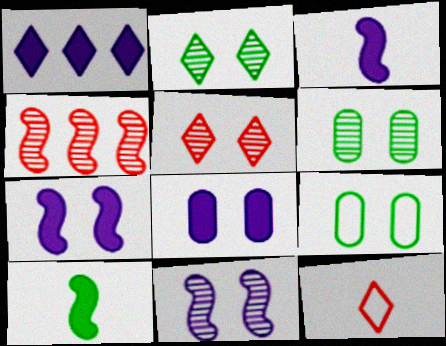[[1, 2, 12], 
[1, 3, 8], 
[5, 6, 11], 
[5, 7, 9]]